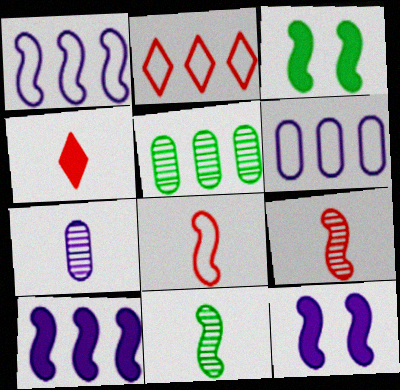[[1, 3, 9], 
[2, 3, 7], 
[2, 5, 10]]